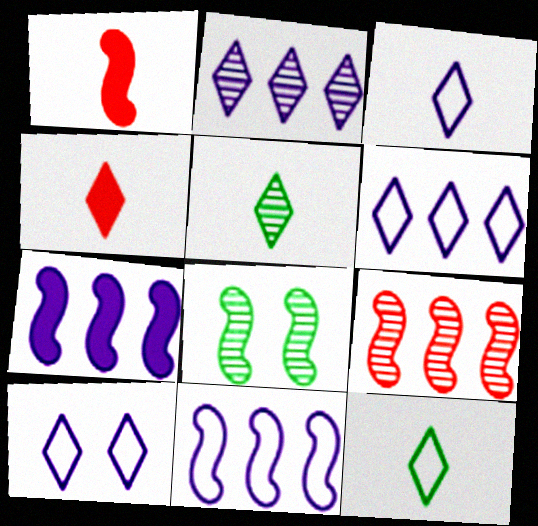[[1, 8, 11], 
[3, 4, 5], 
[3, 6, 10]]